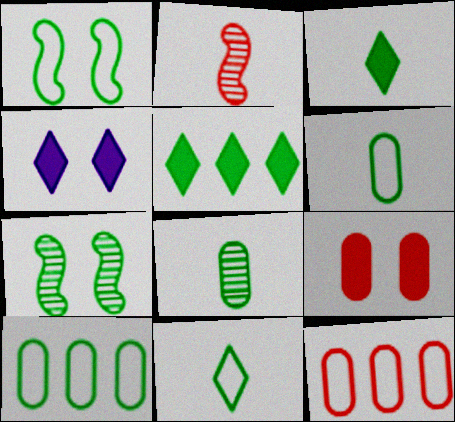[[1, 5, 8], 
[1, 10, 11], 
[2, 4, 10], 
[3, 7, 10], 
[5, 6, 7]]